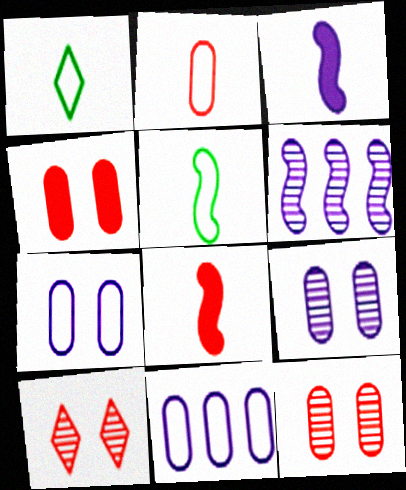[[1, 4, 6]]